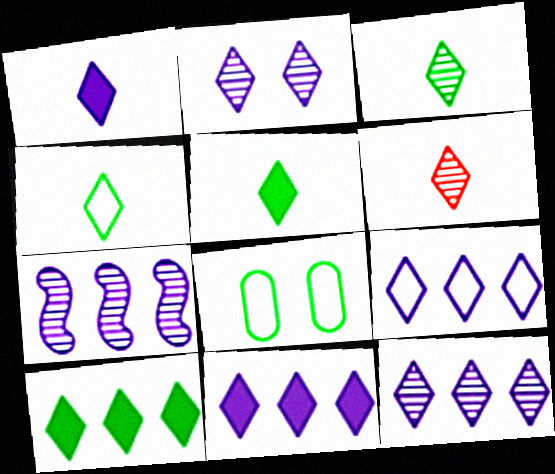[[1, 2, 9], 
[1, 4, 6], 
[3, 4, 5], 
[9, 11, 12]]